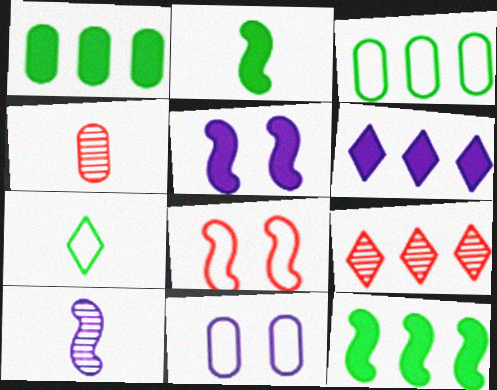[[1, 4, 11], 
[2, 9, 11], 
[6, 10, 11], 
[8, 10, 12]]